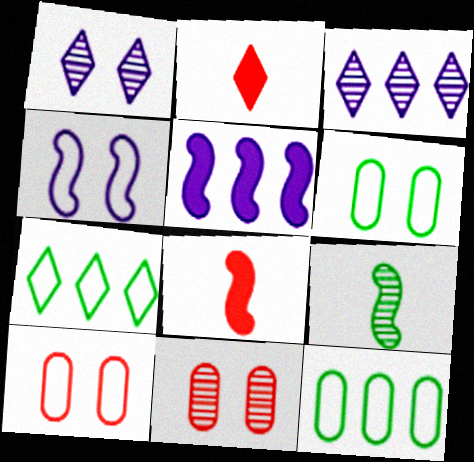[[1, 2, 7], 
[1, 8, 12], 
[3, 6, 8], 
[3, 9, 11]]